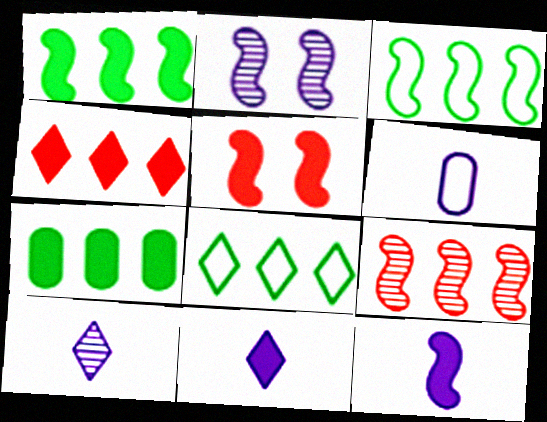[[1, 5, 12], 
[5, 7, 11], 
[6, 10, 12]]